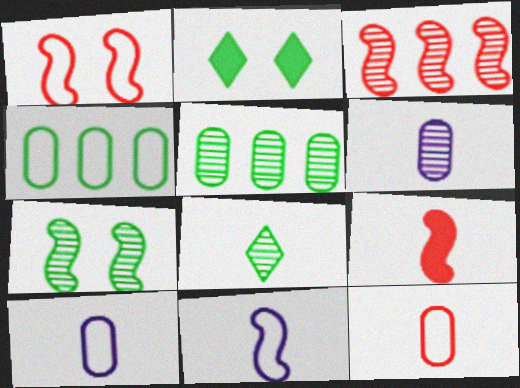[[1, 3, 9], 
[2, 3, 10], 
[5, 7, 8], 
[8, 9, 10]]